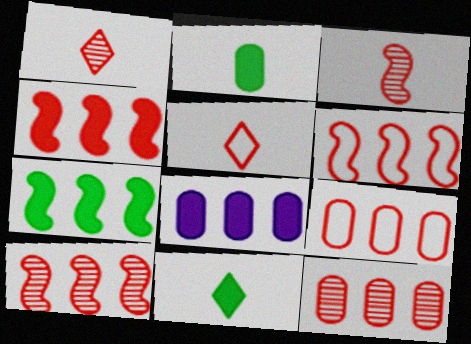[[4, 6, 10]]